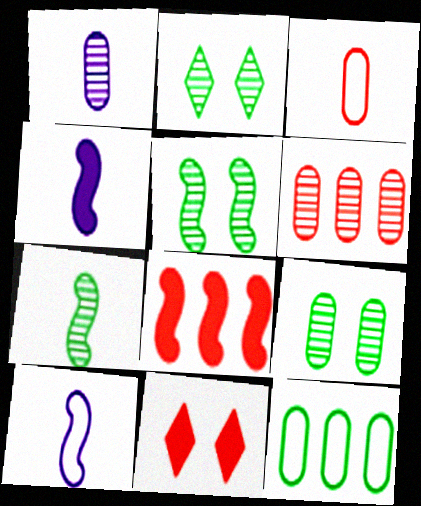[[1, 6, 9], 
[2, 5, 9], 
[5, 8, 10]]